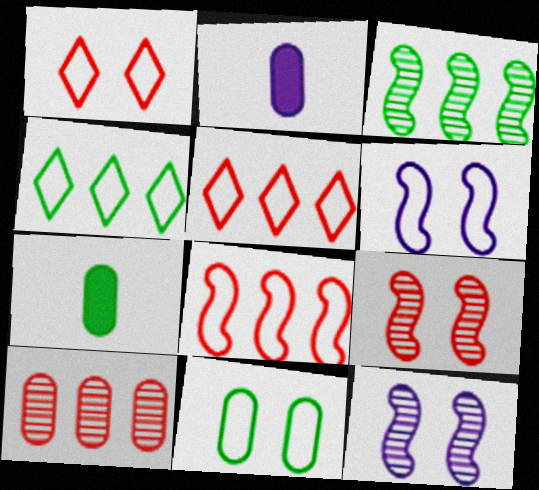[[1, 2, 3], 
[1, 6, 11], 
[2, 4, 9], 
[2, 10, 11], 
[5, 7, 12]]